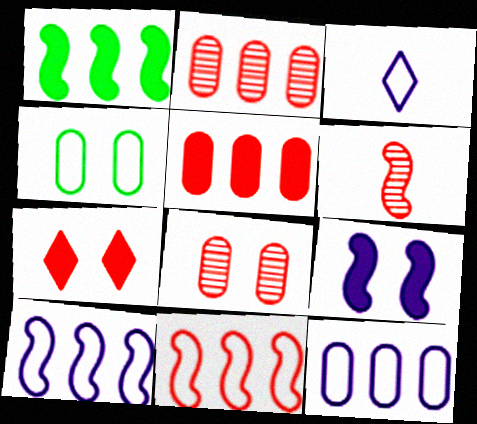[[1, 3, 8], 
[3, 4, 11]]